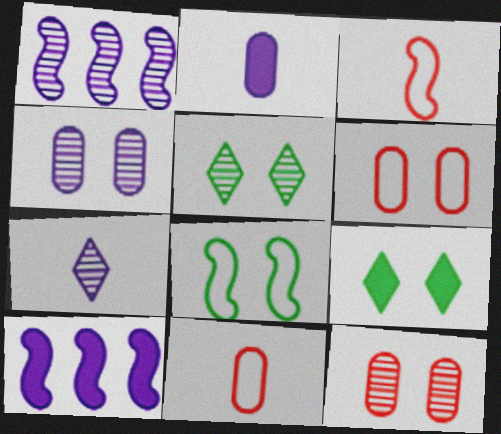[[1, 4, 7], 
[1, 9, 11], 
[5, 10, 11]]